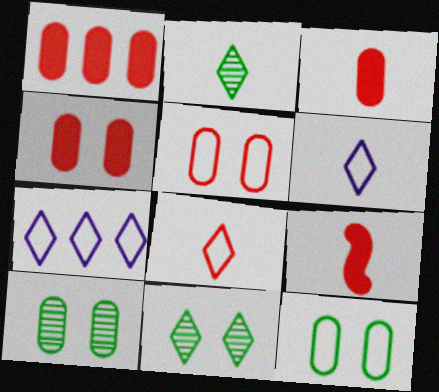[[1, 3, 4], 
[7, 9, 10]]